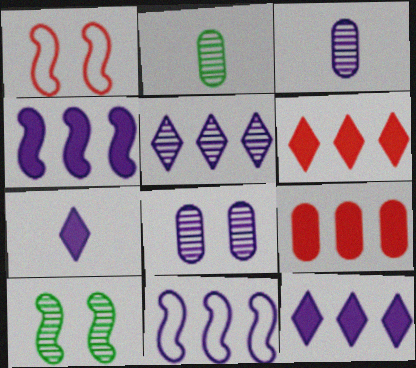[[1, 2, 12], 
[7, 8, 11]]